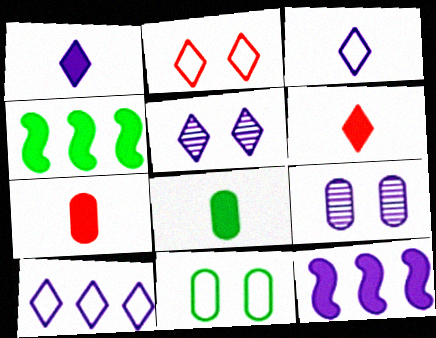[[1, 5, 10], 
[3, 9, 12]]